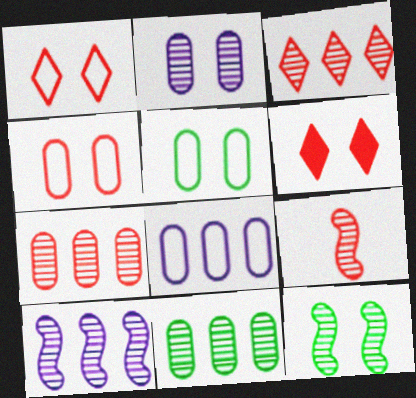[[3, 10, 11], 
[9, 10, 12]]